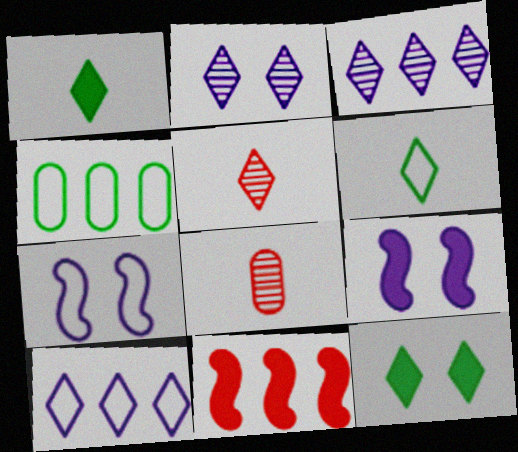[[3, 4, 11], 
[4, 5, 9], 
[5, 10, 12]]